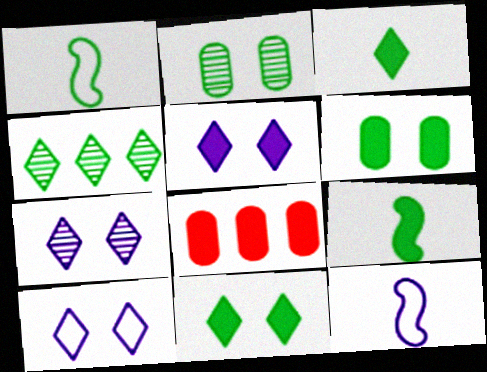[[1, 4, 6], 
[1, 7, 8], 
[5, 7, 10], 
[5, 8, 9]]